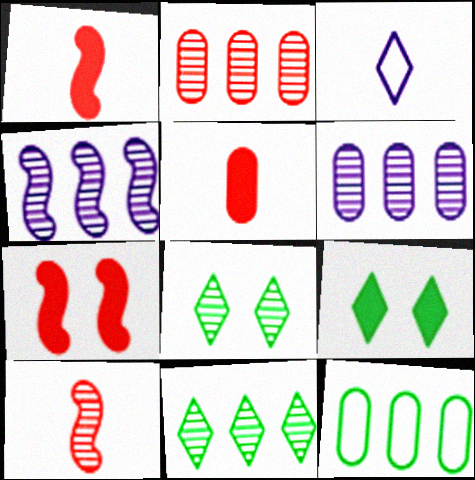[[2, 4, 11], 
[6, 8, 10]]